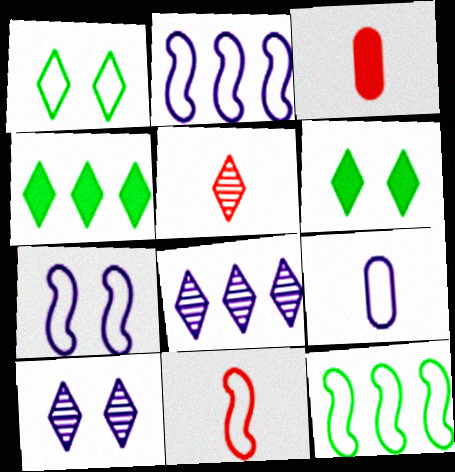[[3, 5, 11], 
[3, 10, 12], 
[7, 11, 12]]